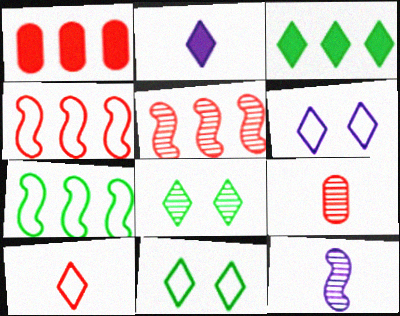[[1, 11, 12]]